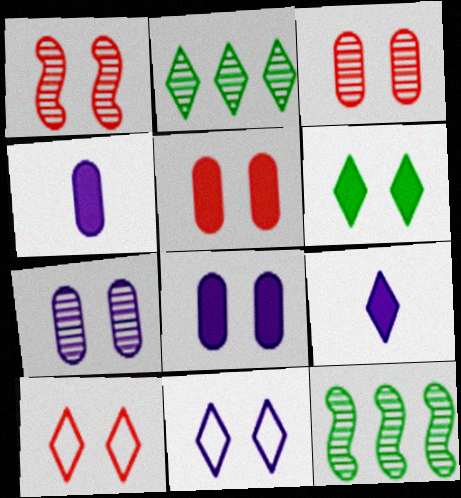[[1, 5, 10], 
[2, 9, 10], 
[4, 10, 12]]